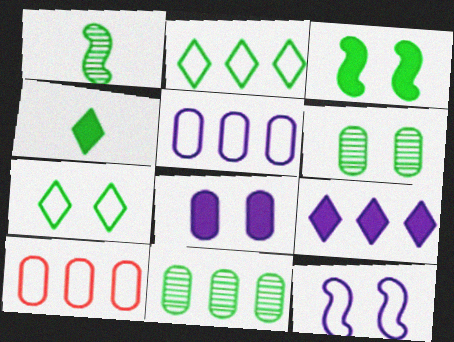[[3, 6, 7]]